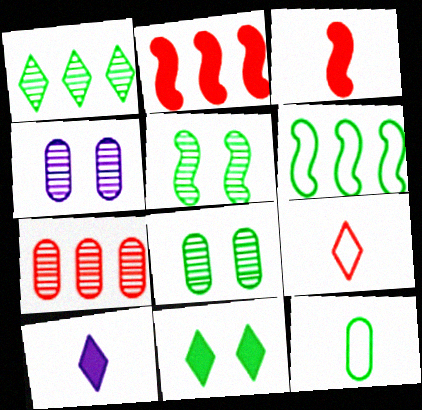[]